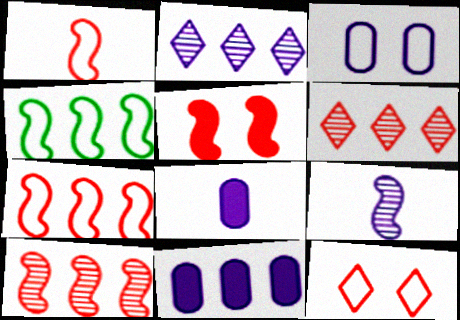[[1, 5, 10], 
[4, 5, 9], 
[4, 6, 11]]